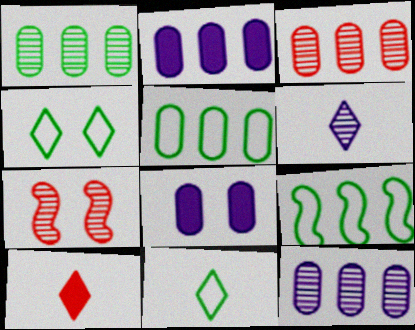[[1, 3, 12], 
[1, 6, 7], 
[2, 3, 5], 
[2, 7, 11], 
[4, 7, 8], 
[6, 10, 11]]